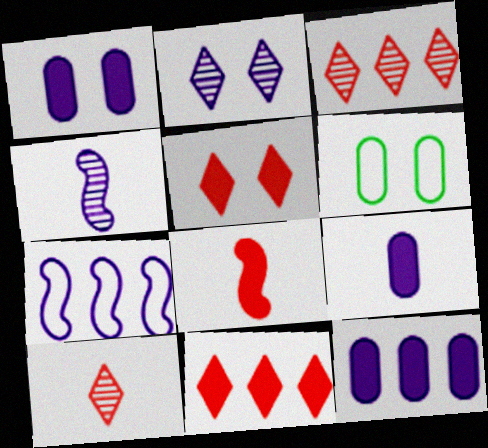[[1, 9, 12], 
[2, 7, 9], 
[4, 6, 11]]